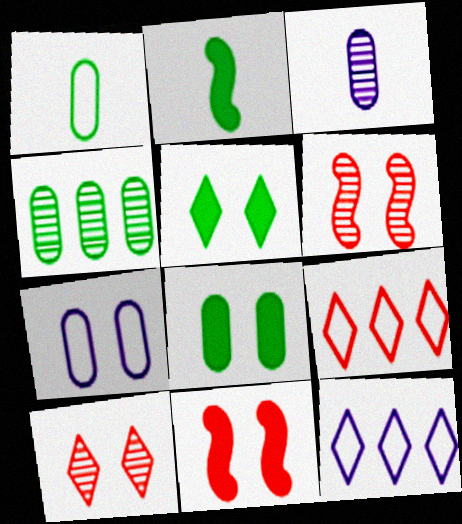[[1, 4, 8], 
[5, 6, 7]]